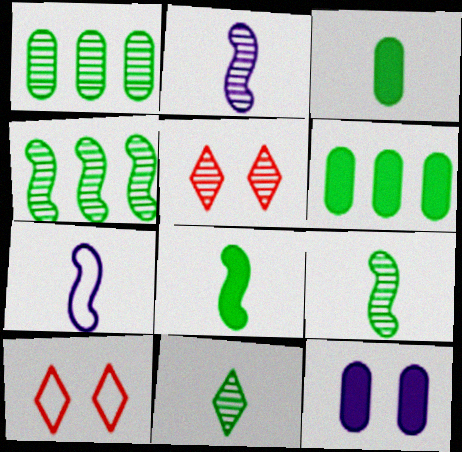[[1, 2, 5], 
[2, 6, 10], 
[5, 6, 7]]